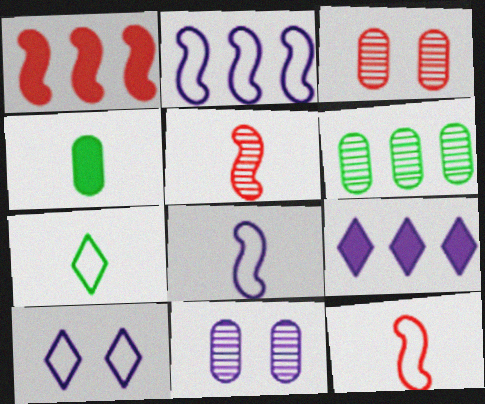[[1, 7, 11], 
[8, 9, 11]]